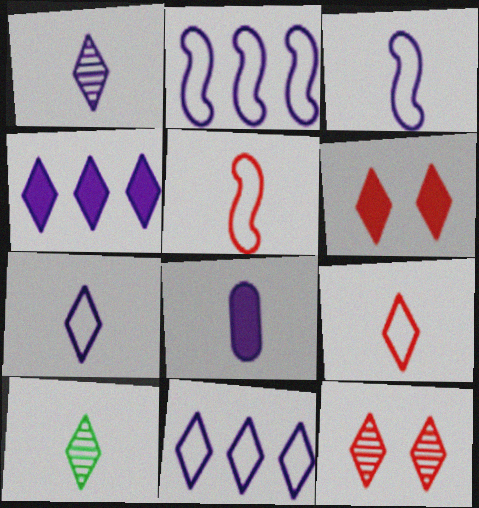[[1, 3, 8], 
[5, 8, 10], 
[6, 10, 11]]